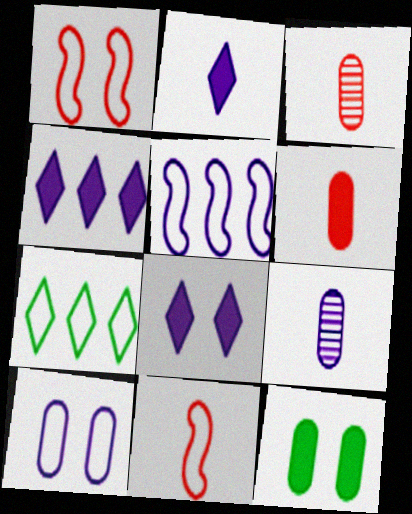[[2, 4, 8], 
[5, 8, 9], 
[7, 10, 11]]